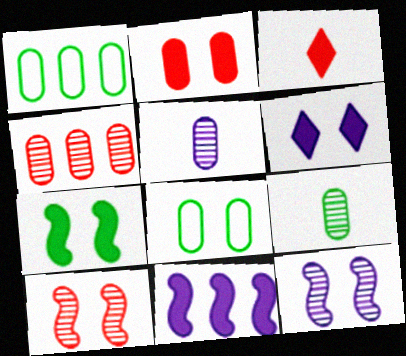[[1, 2, 5], 
[1, 3, 12], 
[2, 6, 7], 
[6, 8, 10]]